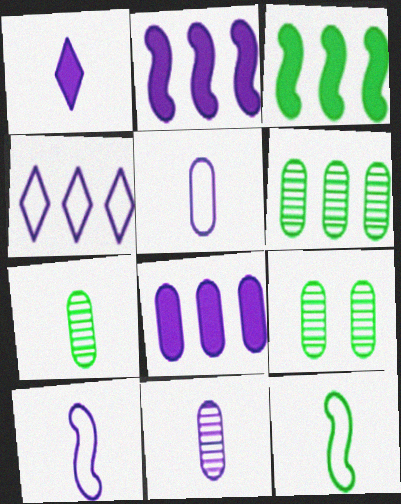[[1, 10, 11], 
[6, 7, 9]]